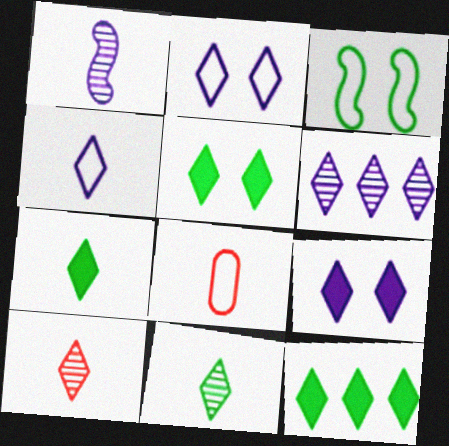[[1, 7, 8], 
[2, 10, 12], 
[4, 6, 9], 
[4, 7, 10], 
[5, 7, 12]]